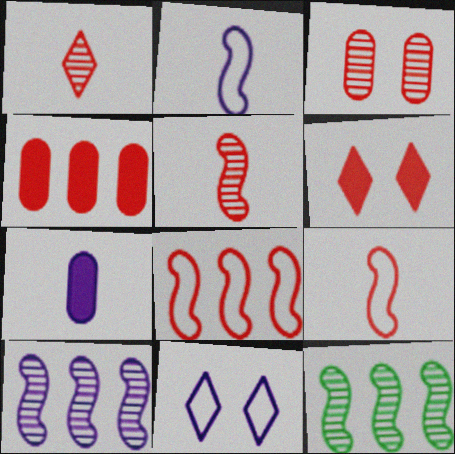[[7, 10, 11]]